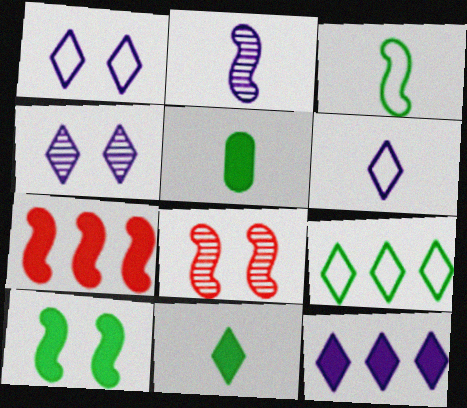[[4, 6, 12]]